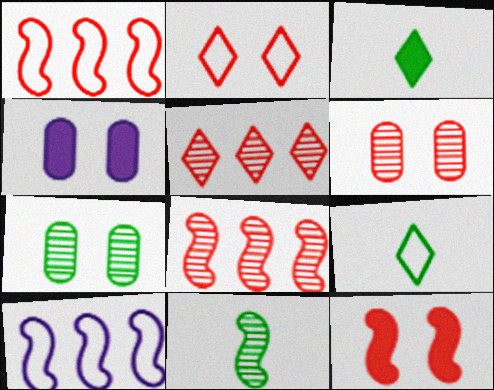[[2, 6, 12], 
[3, 6, 10], 
[4, 8, 9], 
[10, 11, 12]]